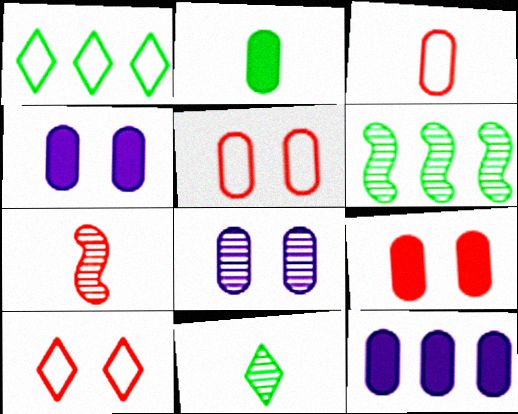[[1, 4, 7], 
[2, 9, 12]]